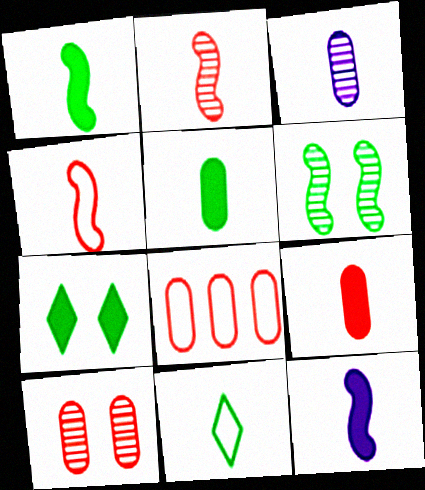[[8, 9, 10]]